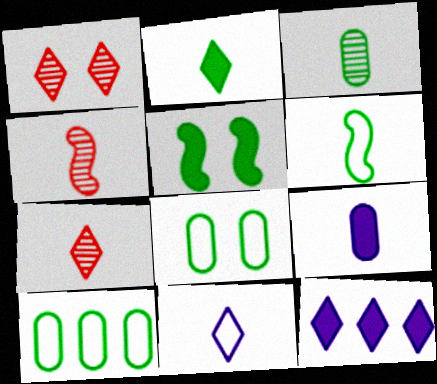[[2, 3, 6], 
[2, 7, 11], 
[4, 8, 12], 
[6, 7, 9]]